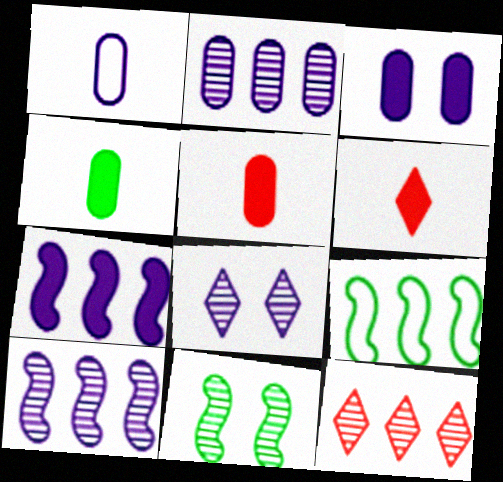[[1, 2, 3], 
[1, 7, 8], 
[5, 8, 9]]